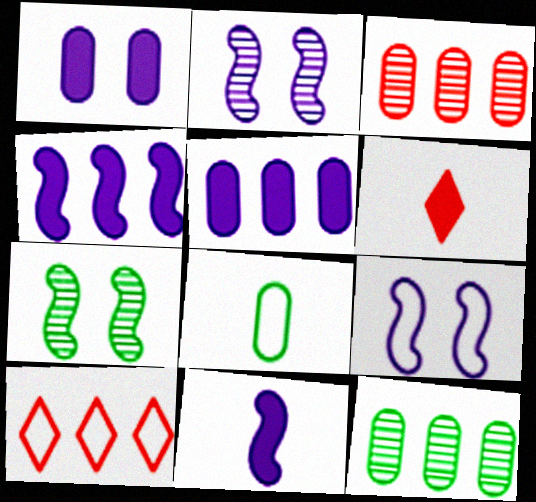[[1, 3, 8], 
[4, 10, 12], 
[6, 9, 12], 
[8, 9, 10]]